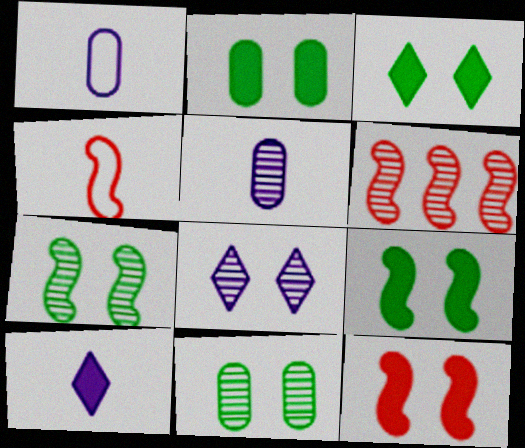[[1, 3, 6], 
[2, 3, 9], 
[4, 6, 12]]